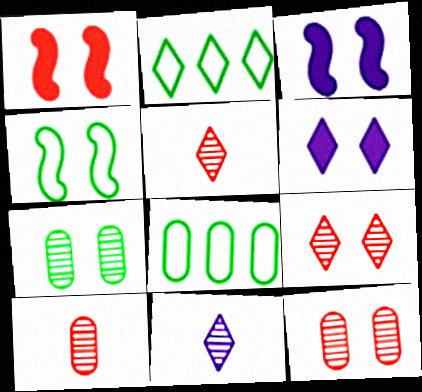[[1, 8, 11], 
[2, 3, 10], 
[2, 5, 6], 
[3, 5, 8], 
[4, 6, 12]]